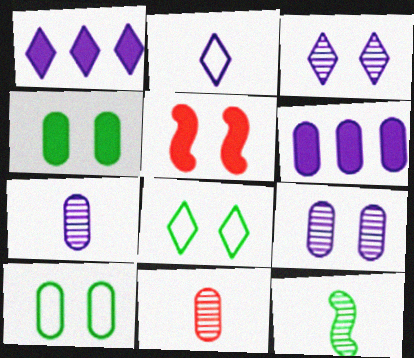[[1, 2, 3], 
[3, 5, 10], 
[5, 8, 9], 
[6, 10, 11]]